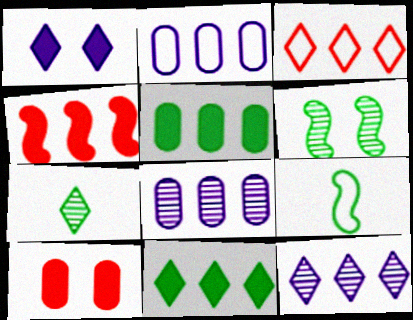[[1, 3, 7], 
[3, 11, 12], 
[9, 10, 12]]